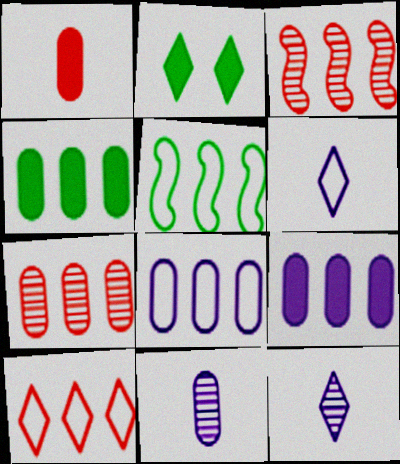[[2, 10, 12], 
[4, 7, 8], 
[5, 8, 10]]